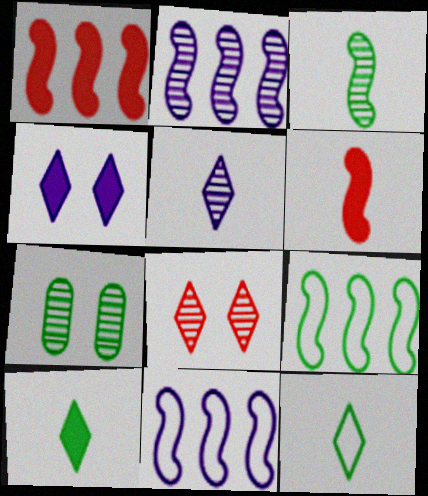[[1, 2, 9], 
[7, 9, 10]]